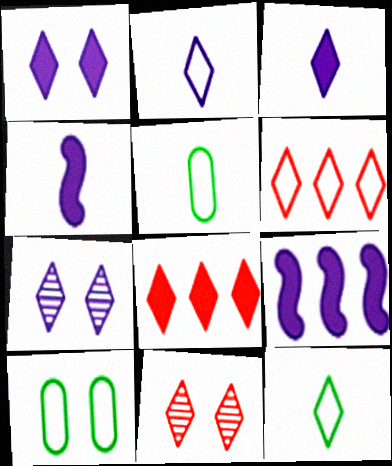[[5, 9, 11], 
[7, 8, 12]]